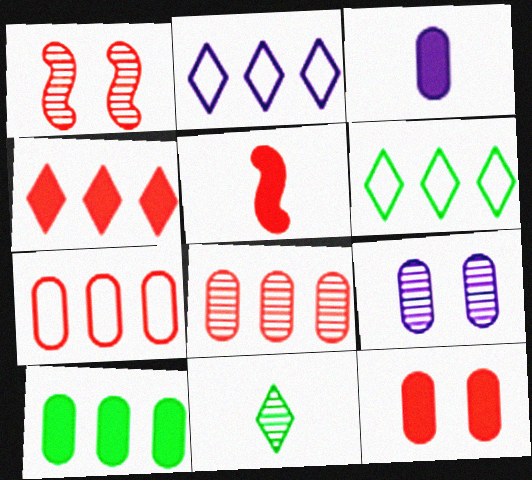[[1, 3, 6], 
[3, 10, 12], 
[4, 5, 12], 
[5, 6, 9]]